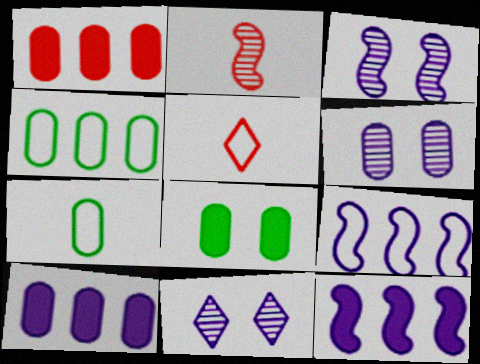[[1, 6, 7], 
[3, 6, 11]]